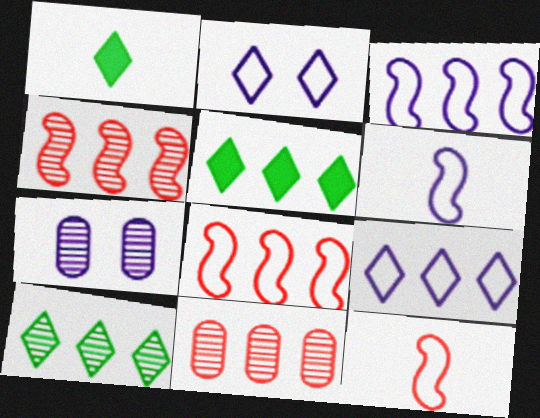[[1, 7, 8], 
[3, 5, 11], 
[5, 7, 12]]